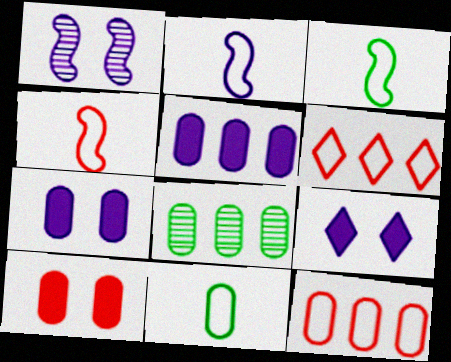[[2, 3, 4], 
[4, 8, 9], 
[5, 8, 12]]